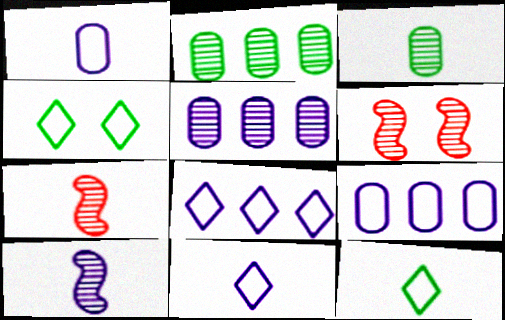[]